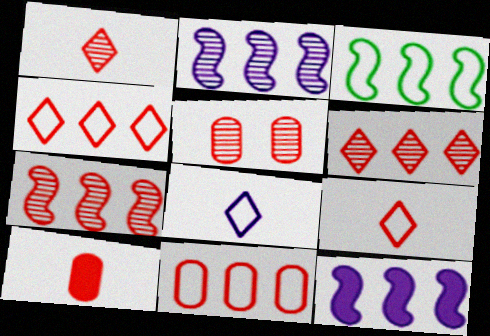[[1, 5, 7], 
[3, 7, 12], 
[5, 10, 11]]